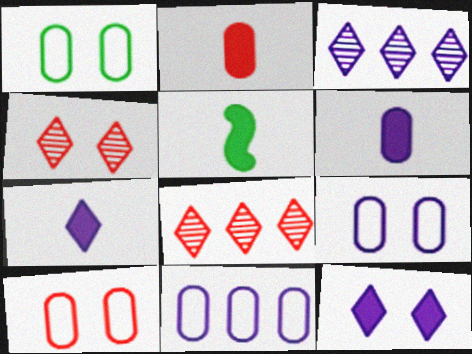[[1, 9, 10], 
[2, 5, 7], 
[3, 5, 10], 
[4, 5, 11], 
[5, 8, 9]]